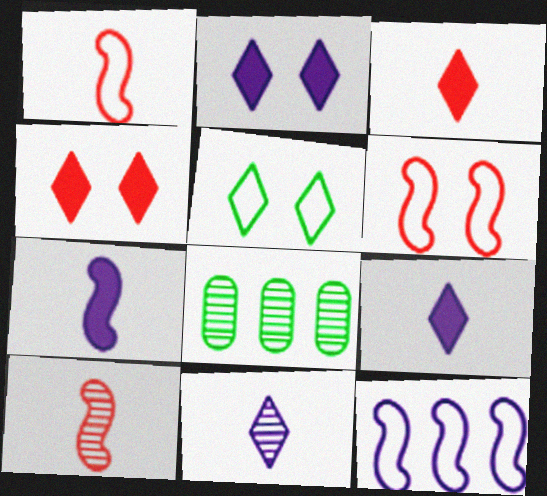[[1, 2, 8], 
[6, 8, 9]]